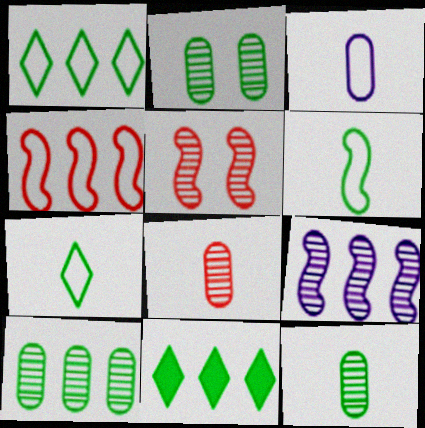[[2, 6, 11], 
[2, 10, 12], 
[3, 5, 11]]